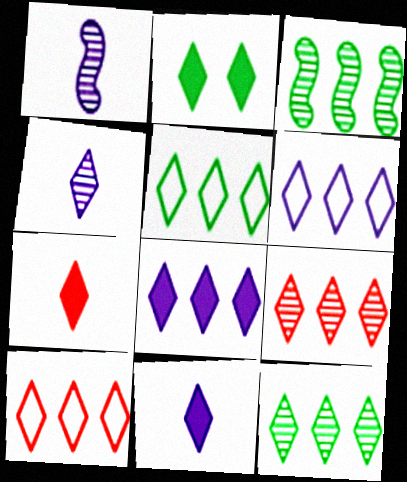[[2, 4, 10], 
[2, 7, 8], 
[5, 6, 10], 
[5, 8, 9], 
[8, 10, 12]]